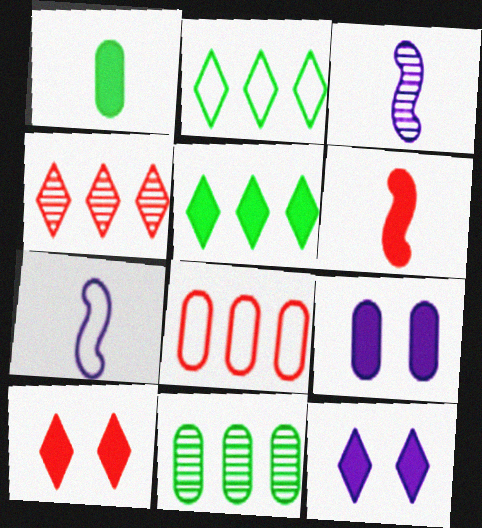[[5, 6, 9], 
[7, 10, 11]]